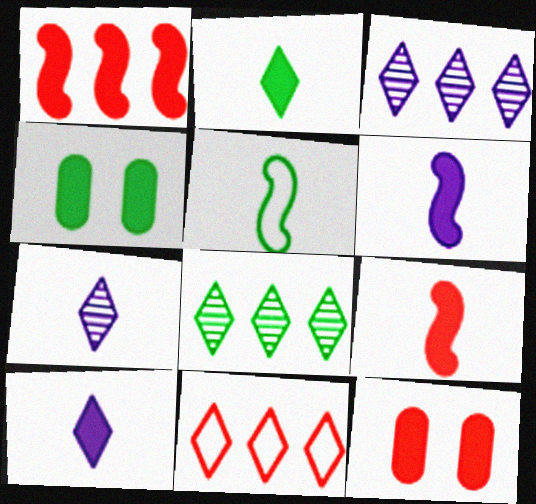[[1, 4, 10], 
[3, 5, 12], 
[4, 5, 8]]